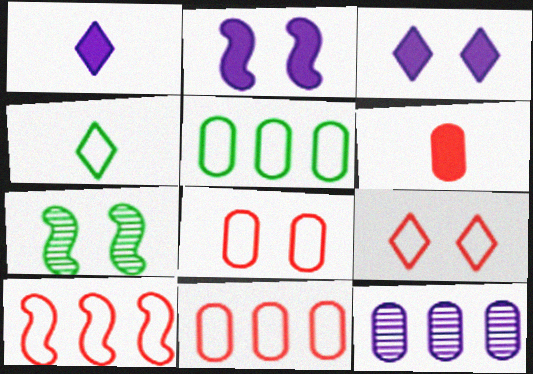[[1, 7, 11], 
[3, 7, 8]]